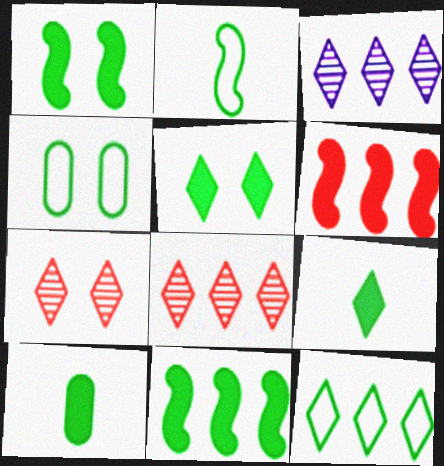[[2, 4, 12], 
[5, 10, 11]]